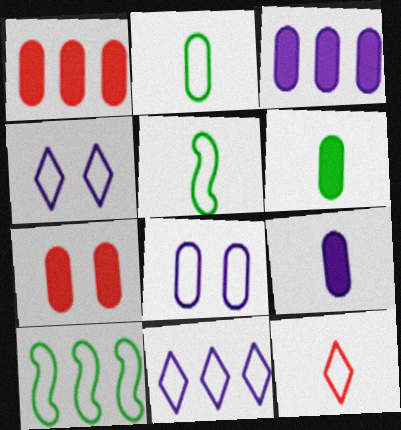[[3, 6, 7], 
[8, 10, 12]]